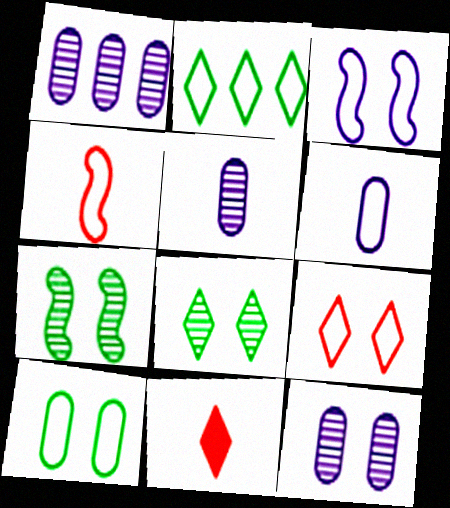[[1, 5, 12], 
[3, 9, 10]]